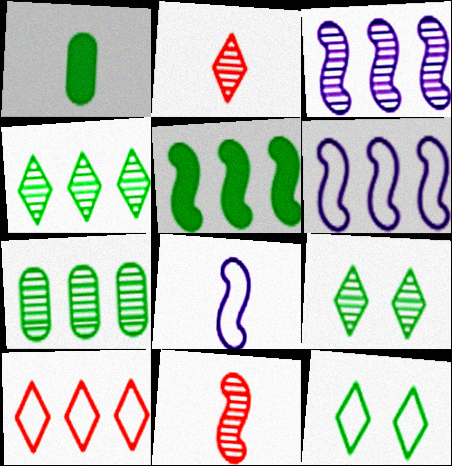[[1, 2, 8]]